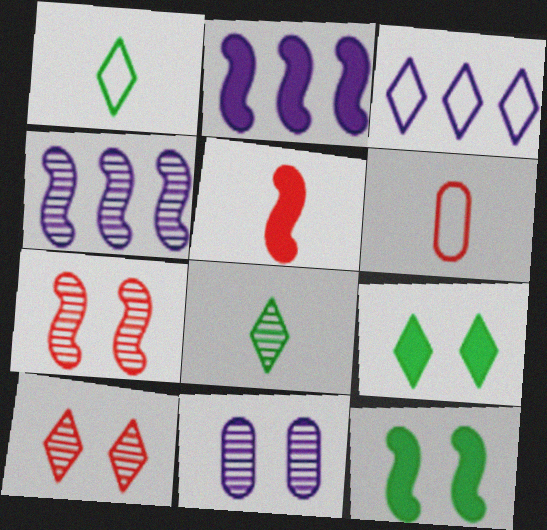[[2, 5, 12], 
[4, 6, 9]]